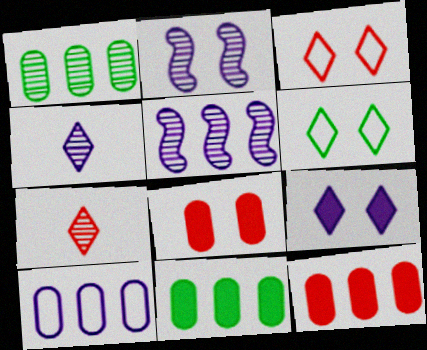[[1, 2, 7], 
[1, 10, 12], 
[2, 6, 8]]